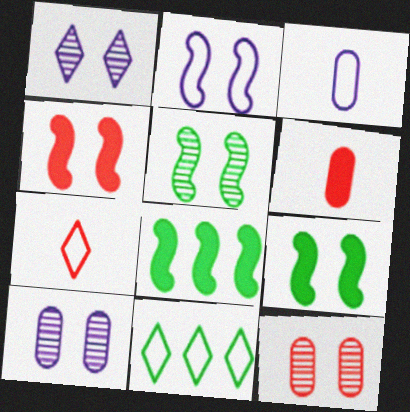[[1, 5, 12], 
[2, 4, 5], 
[7, 8, 10]]